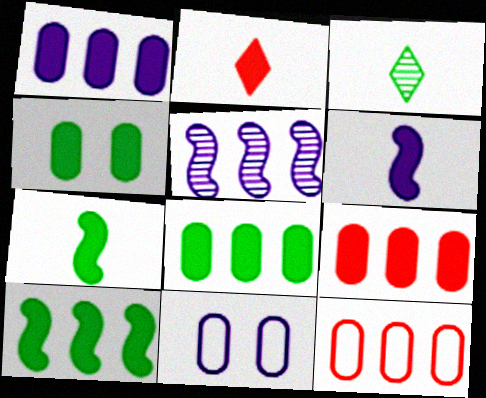[[1, 8, 9]]